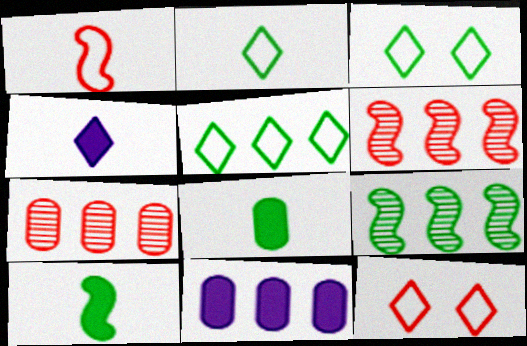[[2, 3, 5], 
[3, 8, 9], 
[5, 6, 11]]